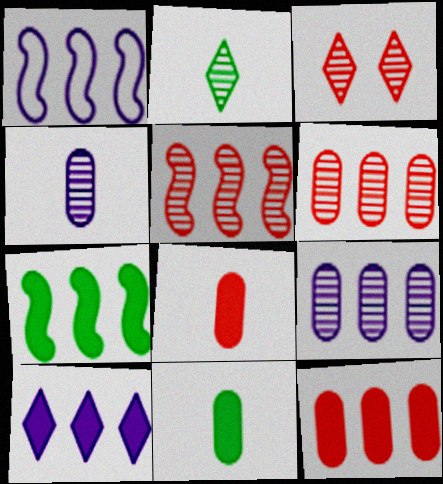[[1, 3, 11], 
[1, 5, 7], 
[1, 9, 10], 
[7, 10, 12]]